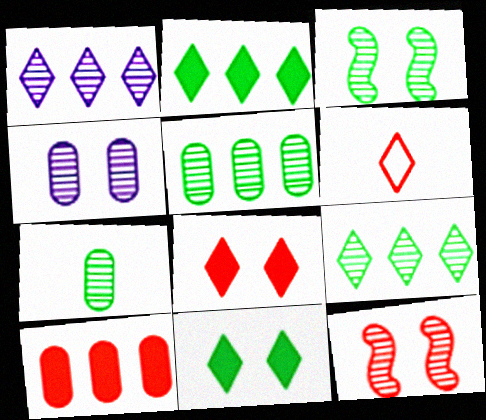[[1, 6, 11], 
[1, 7, 12], 
[3, 7, 9], 
[6, 10, 12]]